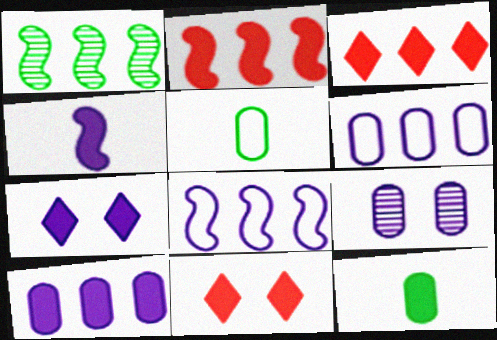[[1, 2, 8], 
[1, 3, 6], 
[2, 7, 12], 
[4, 7, 10]]